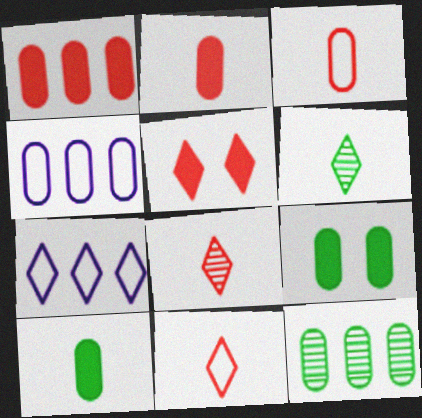[[1, 4, 12], 
[5, 6, 7]]